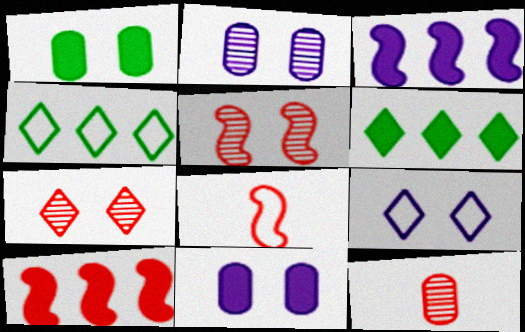[[1, 5, 9], 
[2, 6, 8], 
[5, 8, 10]]